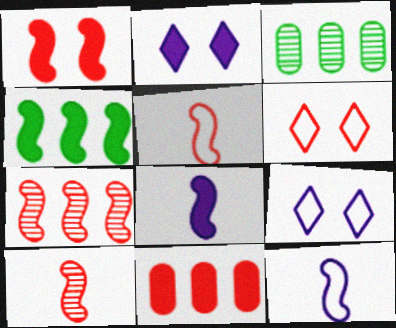[[1, 4, 8], 
[1, 5, 7], 
[2, 3, 5], 
[3, 6, 8], 
[6, 10, 11]]